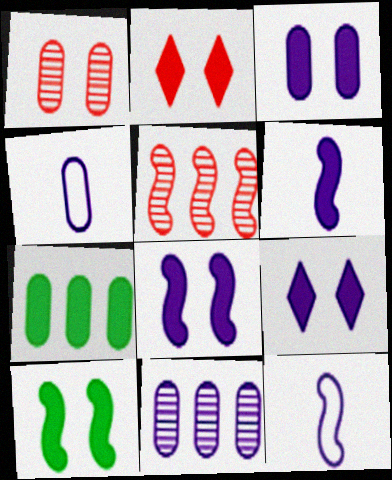[[1, 4, 7], 
[2, 3, 10], 
[2, 6, 7], 
[3, 4, 11], 
[3, 8, 9], 
[5, 10, 12], 
[9, 11, 12]]